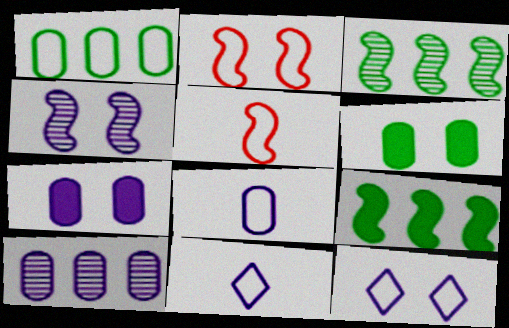[[1, 2, 11], 
[1, 5, 12], 
[4, 5, 9], 
[4, 7, 12], 
[7, 8, 10]]